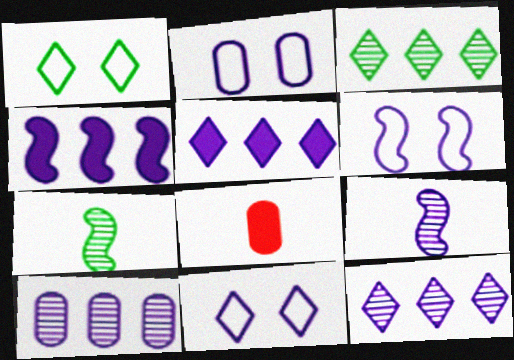[[2, 5, 9], 
[2, 6, 11], 
[3, 6, 8], 
[4, 6, 9]]